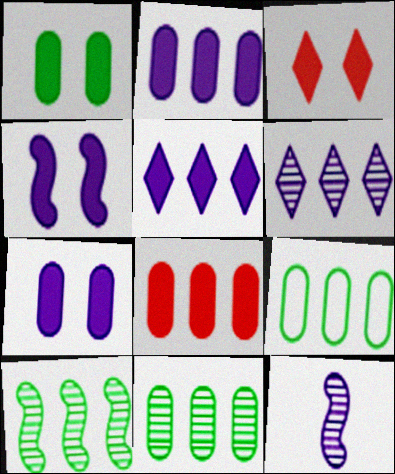[[1, 3, 4], 
[3, 9, 12]]